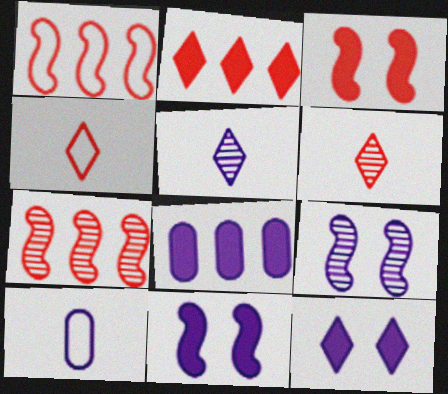[]